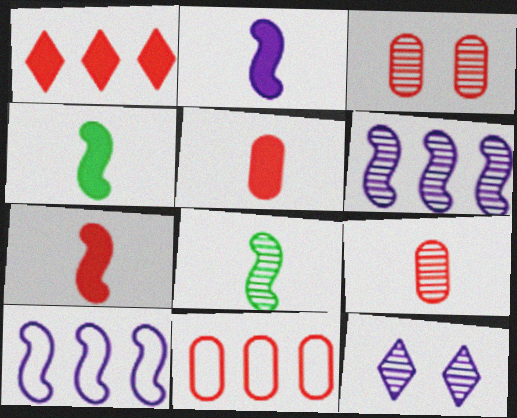[[2, 4, 7], 
[3, 5, 11], 
[4, 11, 12]]